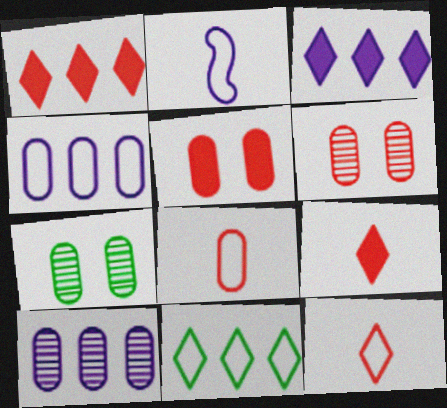[[1, 2, 7]]